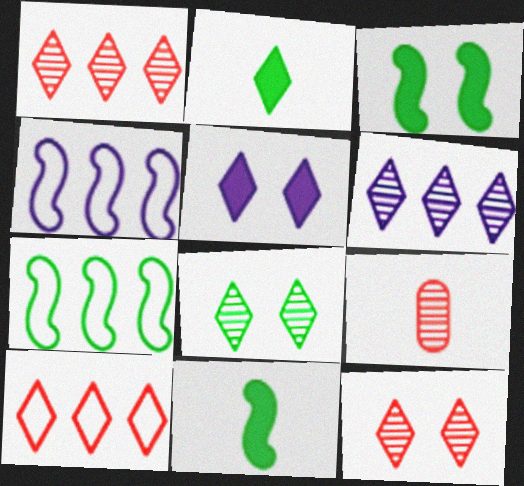[[5, 7, 9]]